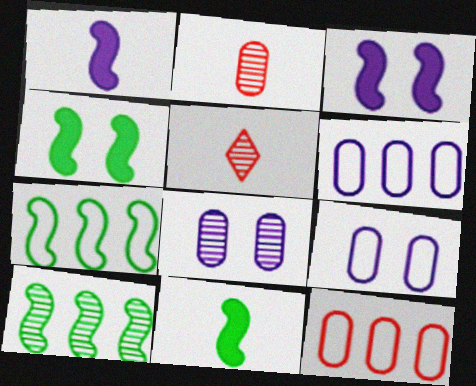[[4, 5, 6], 
[5, 8, 10]]